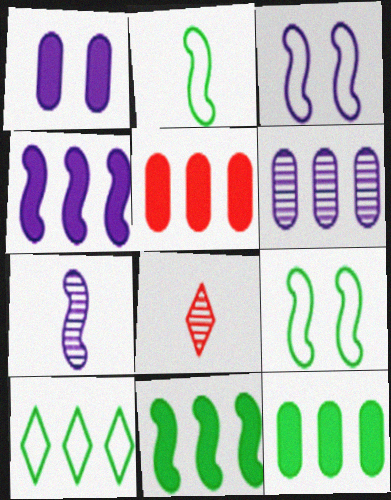[[3, 4, 7], 
[3, 8, 12]]